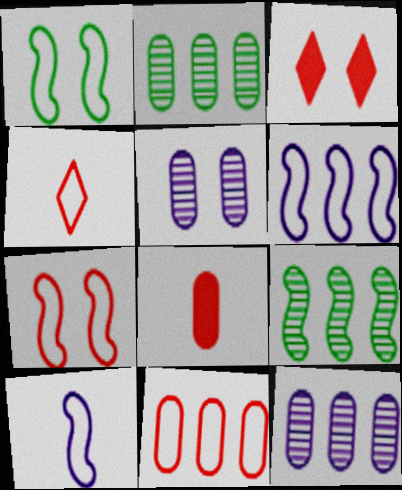[[1, 3, 5], 
[2, 3, 10], 
[4, 7, 11]]